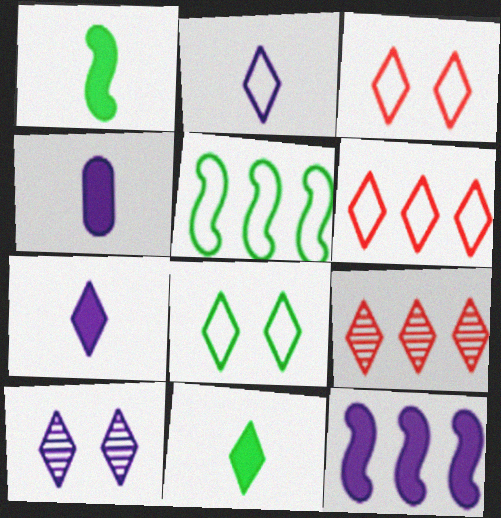[[2, 6, 8], 
[6, 10, 11], 
[7, 8, 9]]